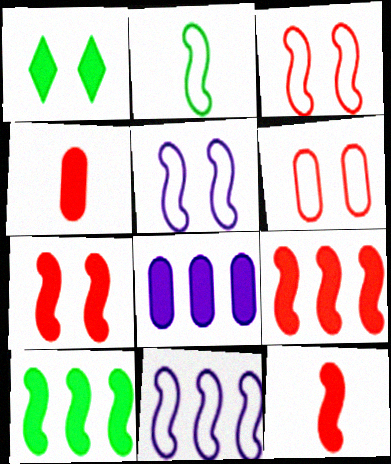[[1, 8, 12], 
[2, 3, 11], 
[7, 9, 12]]